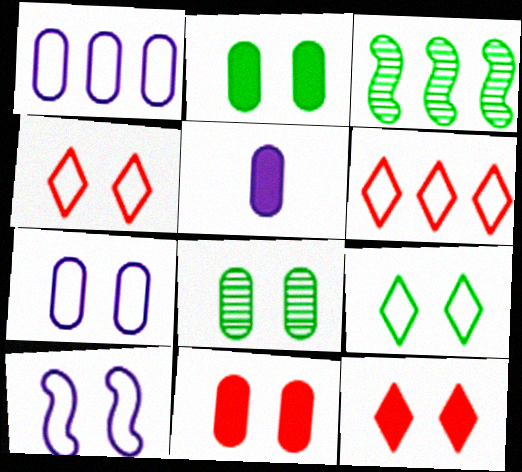[[3, 4, 5], 
[7, 8, 11], 
[8, 10, 12]]